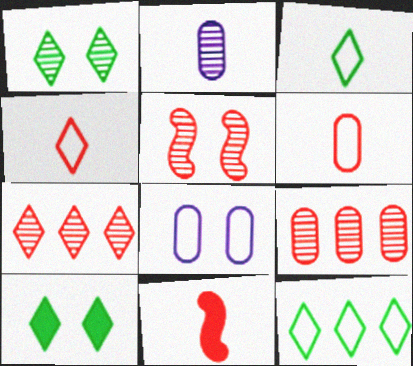[[2, 3, 11], 
[5, 8, 10]]